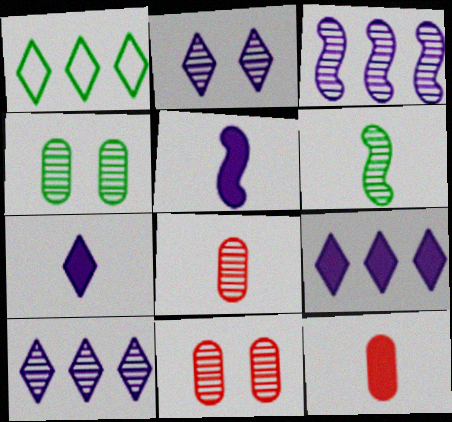[[1, 5, 11], 
[6, 10, 11]]